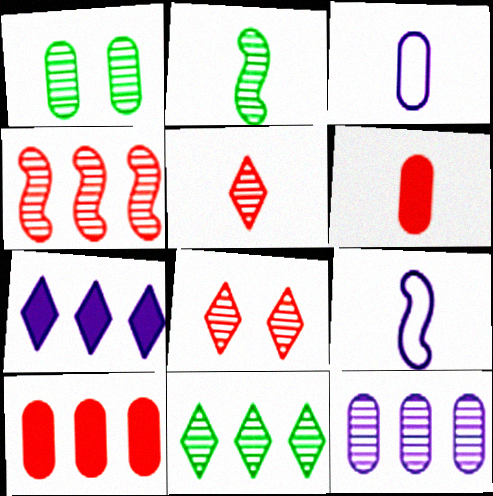[[1, 2, 11], 
[1, 3, 10], 
[2, 8, 12], 
[4, 11, 12]]